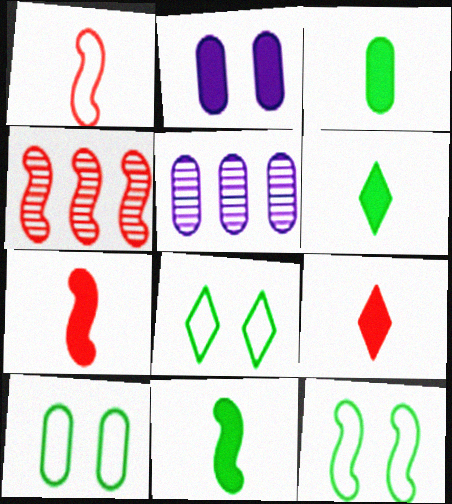[[3, 6, 11], 
[5, 7, 8], 
[5, 9, 12], 
[8, 10, 12]]